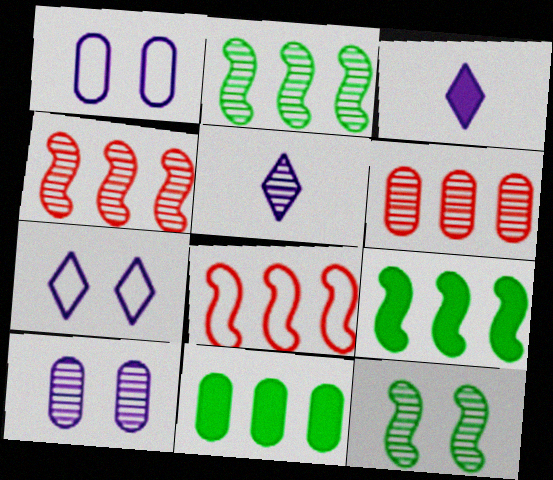[[5, 6, 12]]